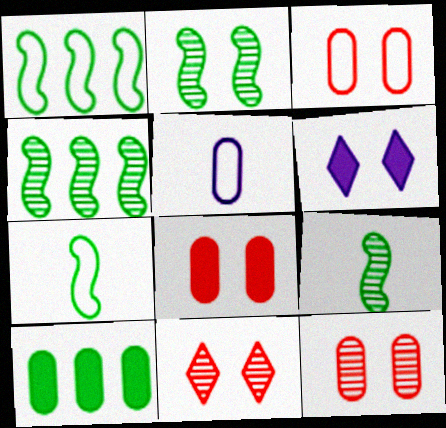[[2, 3, 6], 
[2, 4, 9], 
[3, 8, 12], 
[5, 10, 12]]